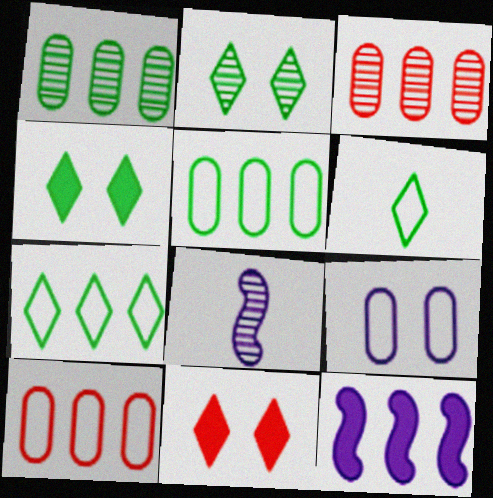[[2, 3, 8], 
[3, 7, 12], 
[4, 8, 10], 
[5, 8, 11]]